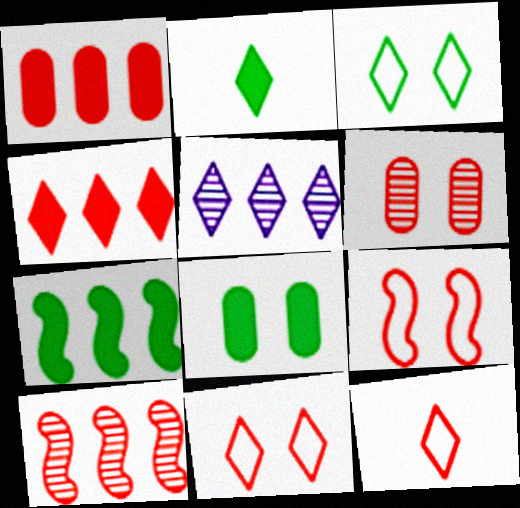[[2, 5, 11], 
[2, 7, 8]]